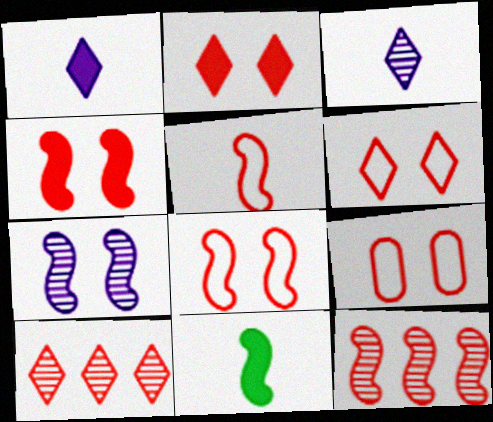[[4, 5, 12], 
[6, 8, 9]]